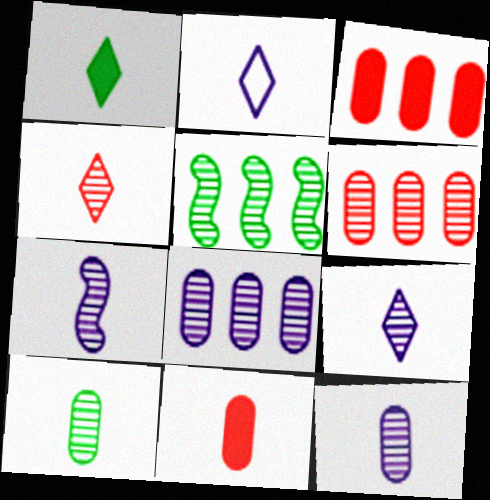[[1, 2, 4], 
[4, 7, 10], 
[7, 9, 12]]